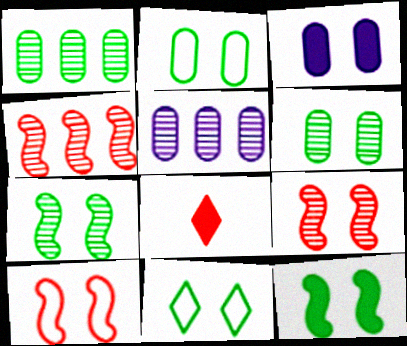[[3, 9, 11], 
[6, 11, 12]]